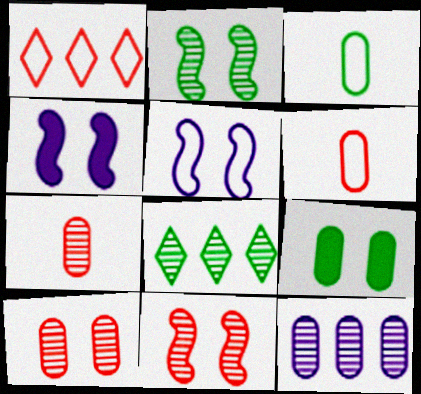[[1, 3, 5], 
[4, 6, 8], 
[6, 9, 12]]